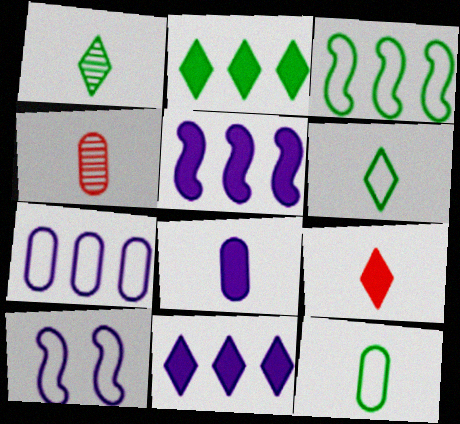[[2, 4, 10], 
[4, 8, 12]]